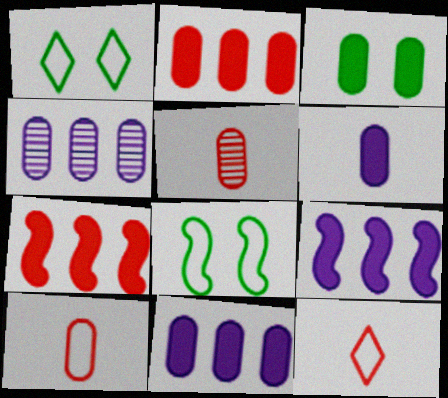[[1, 5, 9], 
[2, 3, 6], 
[3, 4, 10]]